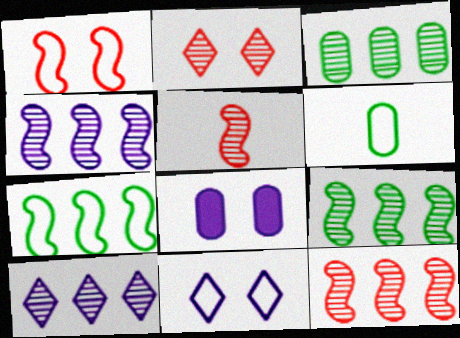[[3, 10, 12], 
[4, 9, 12]]